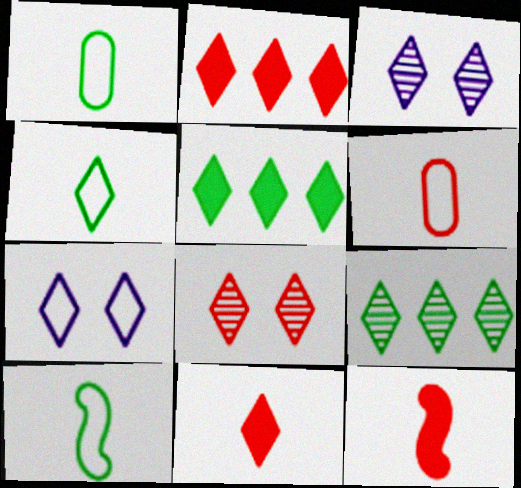[[1, 4, 10], 
[2, 3, 4], 
[7, 9, 11]]